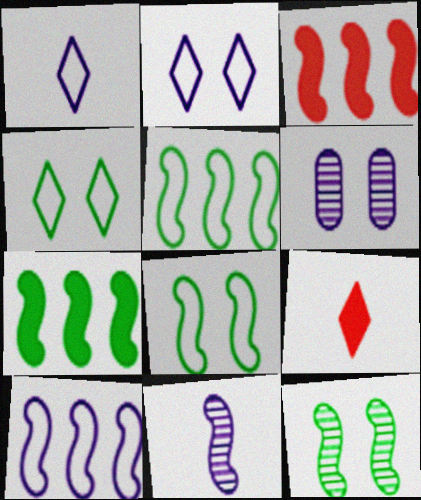[[3, 8, 11], 
[5, 6, 9]]